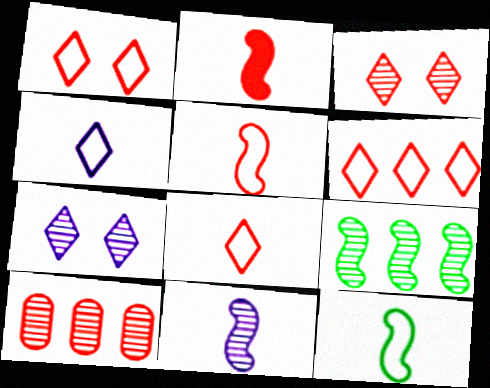[[1, 2, 10], 
[1, 6, 8], 
[2, 11, 12]]